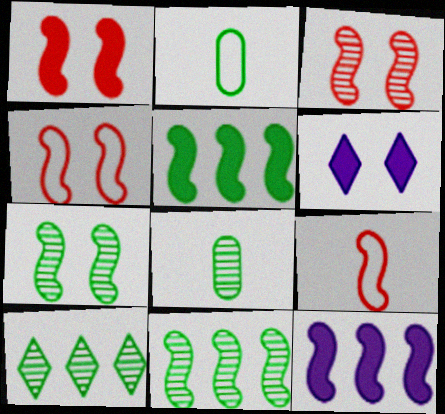[[1, 3, 4], 
[7, 8, 10], 
[7, 9, 12]]